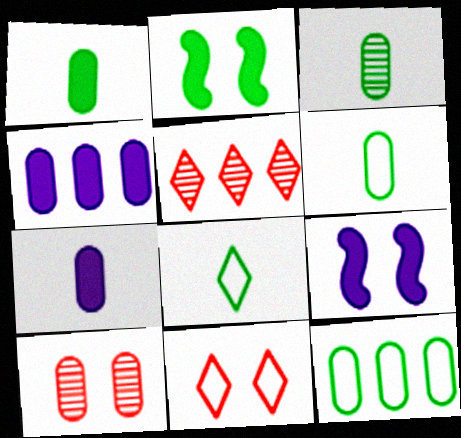[[1, 3, 6], 
[4, 6, 10], 
[5, 6, 9], 
[7, 10, 12]]